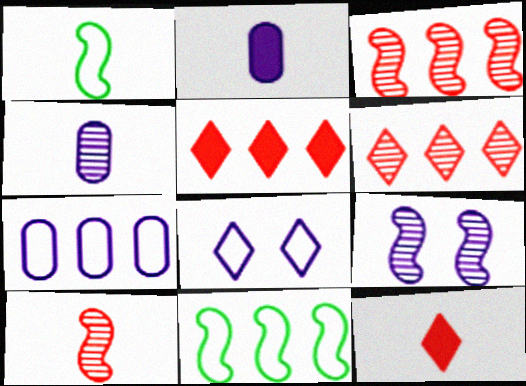[[1, 4, 12]]